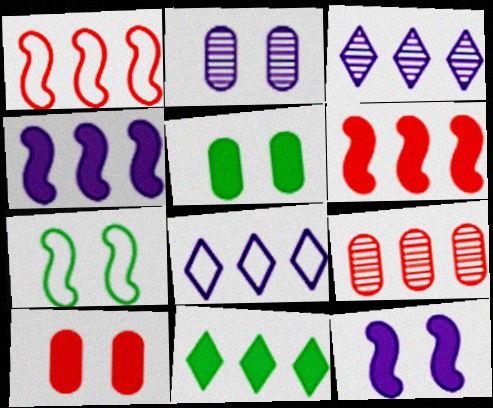[]